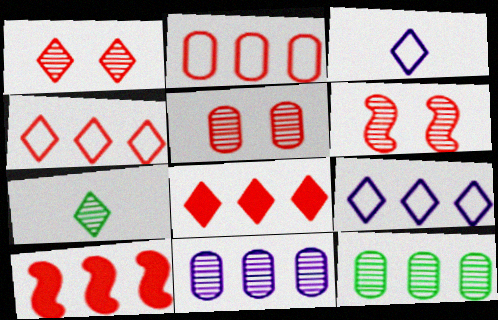[[1, 5, 6], 
[6, 7, 11], 
[9, 10, 12]]